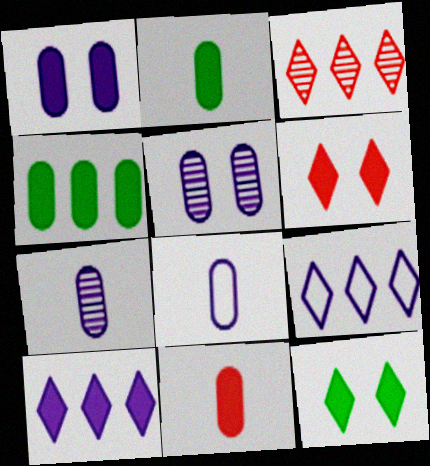[[1, 4, 11]]